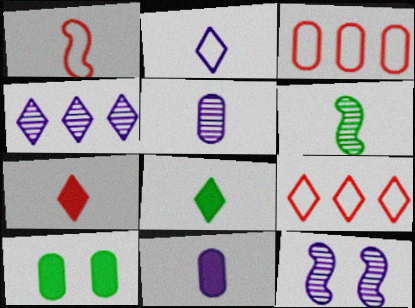[[1, 4, 10], 
[1, 5, 8], 
[3, 5, 10], 
[3, 8, 12], 
[4, 5, 12]]